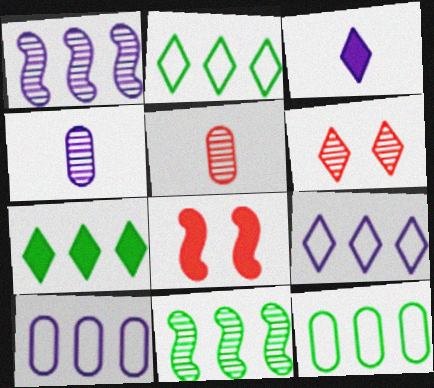[[2, 3, 6], 
[2, 4, 8], 
[4, 6, 11], 
[7, 11, 12]]